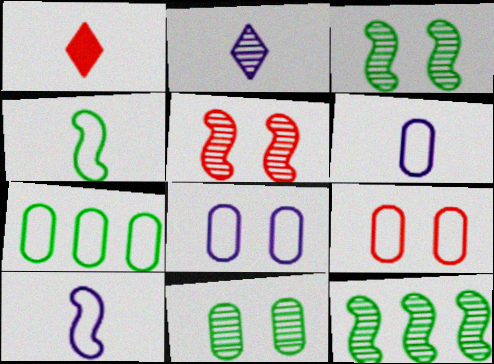[[1, 8, 12], 
[6, 7, 9]]